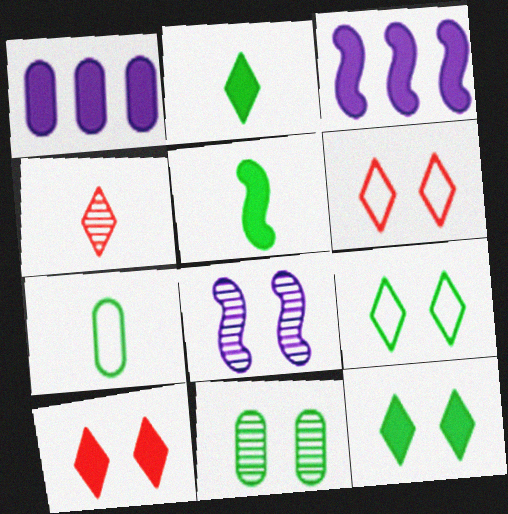[[1, 5, 10]]